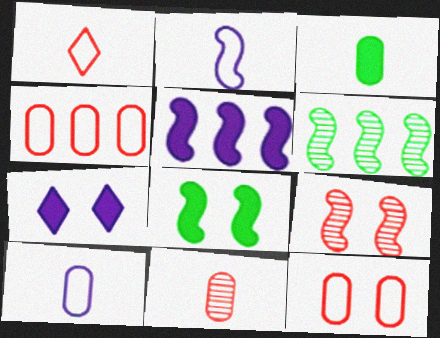[[3, 10, 11]]